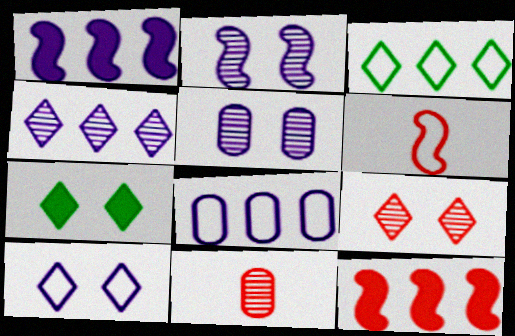[[1, 4, 8], 
[7, 9, 10]]